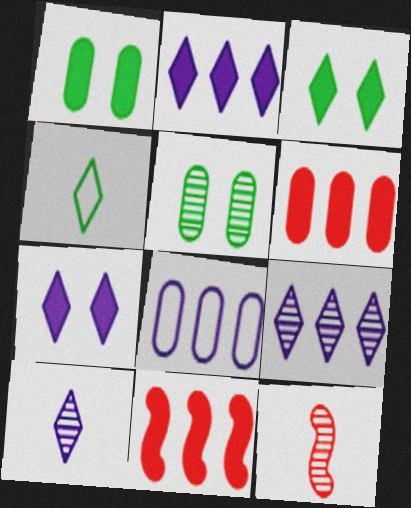[[3, 8, 12], 
[5, 9, 12]]